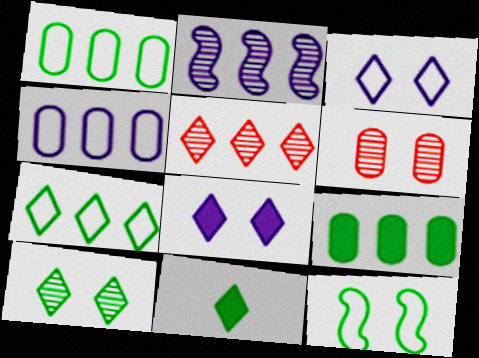[[3, 5, 11], 
[6, 8, 12], 
[7, 10, 11]]